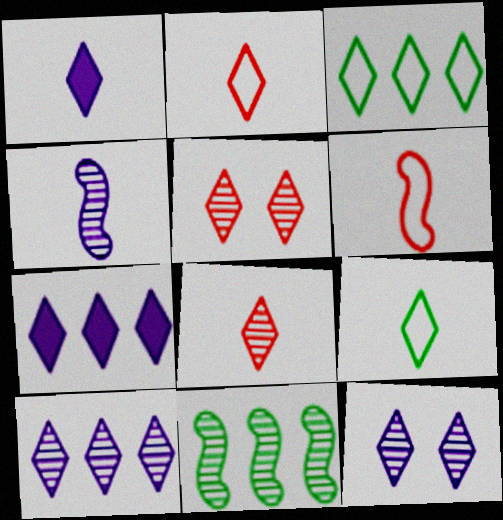[[1, 3, 5], 
[1, 8, 9], 
[5, 7, 9]]